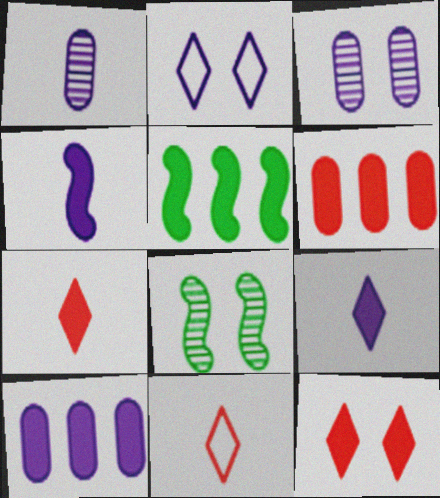[[3, 5, 11], 
[8, 10, 11]]